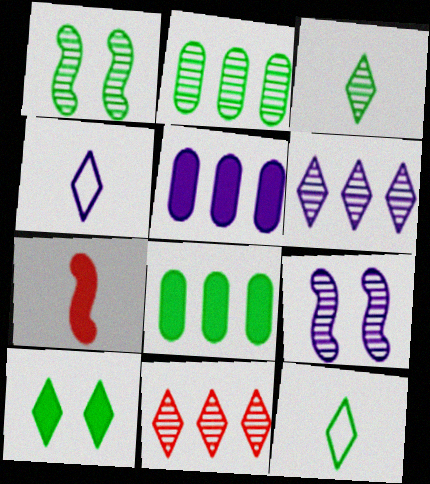[[1, 2, 3], 
[1, 8, 12], 
[4, 5, 9], 
[4, 10, 11], 
[5, 7, 10]]